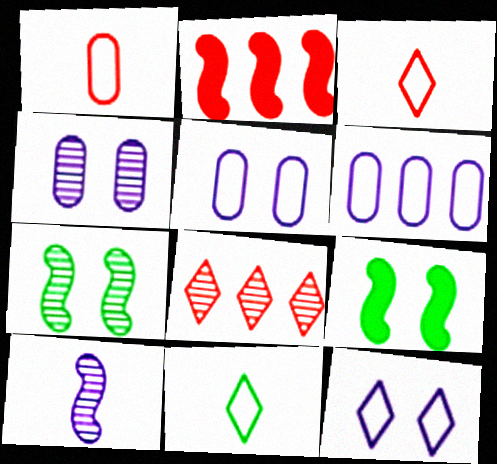[[2, 4, 11]]